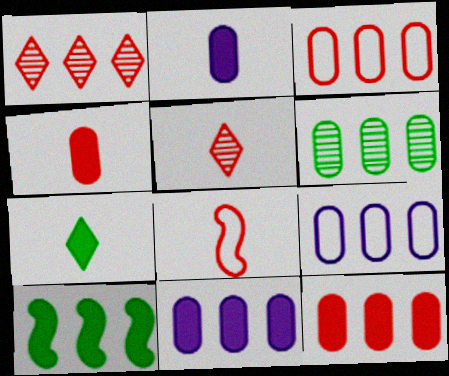[[1, 9, 10], 
[3, 6, 11], 
[4, 5, 8], 
[6, 9, 12]]